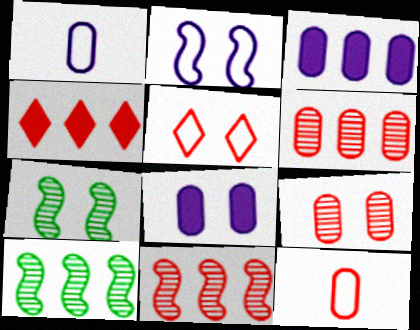[[1, 4, 7], 
[5, 7, 8]]